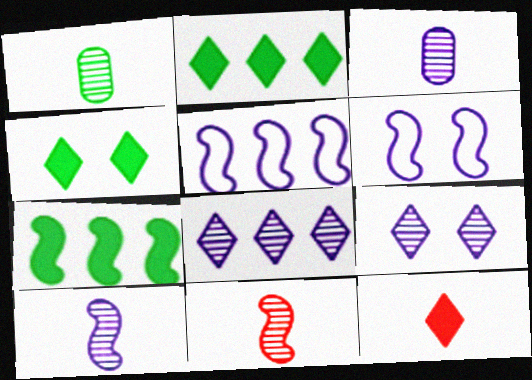[[6, 7, 11]]